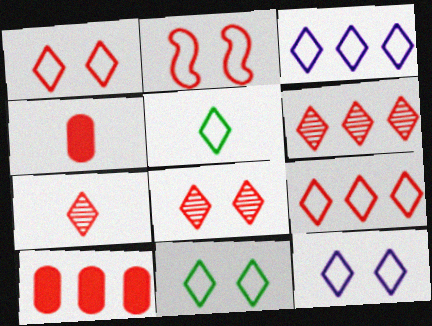[[1, 3, 5], 
[1, 11, 12], 
[2, 4, 6], 
[2, 7, 10], 
[5, 9, 12], 
[6, 7, 8]]